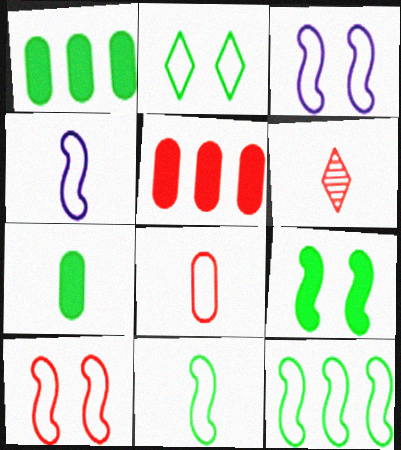[[1, 3, 6], 
[4, 6, 7], 
[4, 10, 12], 
[5, 6, 10]]